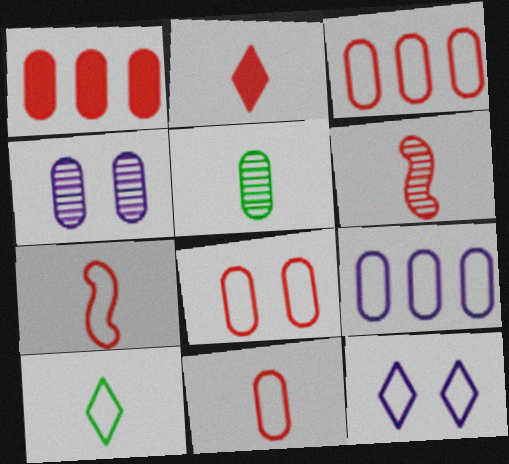[[2, 6, 11], 
[3, 8, 11]]